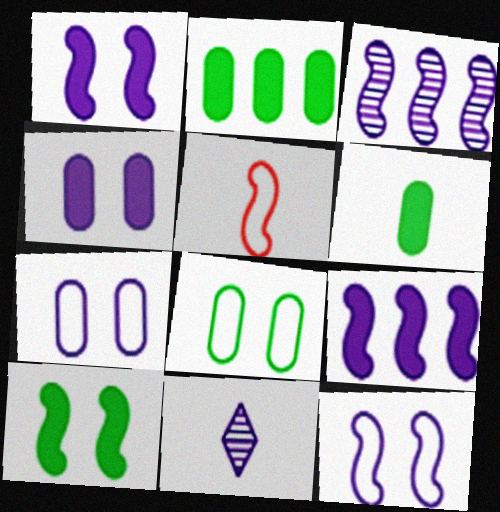[[3, 5, 10], 
[5, 6, 11], 
[7, 9, 11]]